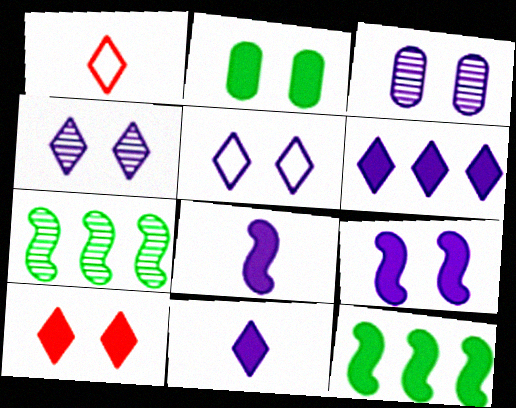[[1, 3, 12], 
[2, 9, 10], 
[3, 5, 9]]